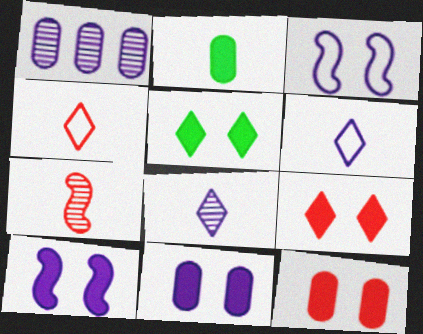[[1, 6, 10], 
[2, 6, 7], 
[5, 10, 12]]